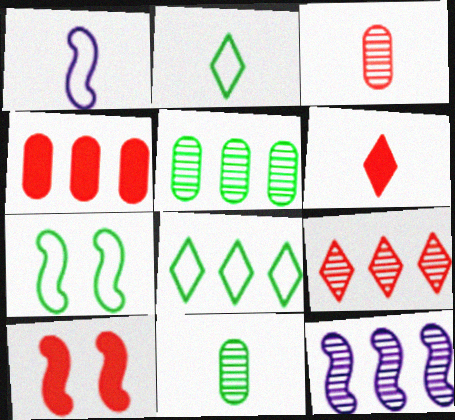[[1, 6, 11], 
[4, 6, 10], 
[4, 8, 12], 
[5, 9, 12]]